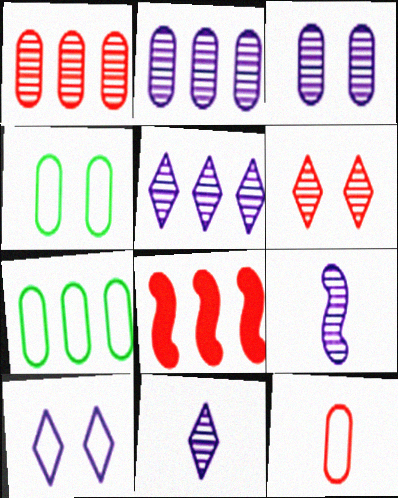[[3, 5, 9], 
[4, 8, 11], 
[5, 7, 8], 
[6, 8, 12]]